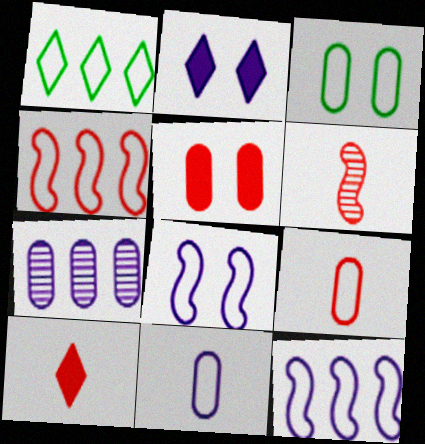[[1, 8, 9], 
[6, 9, 10]]